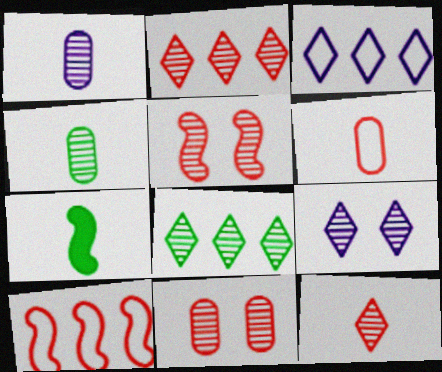[[1, 5, 8], 
[3, 7, 11], 
[8, 9, 12]]